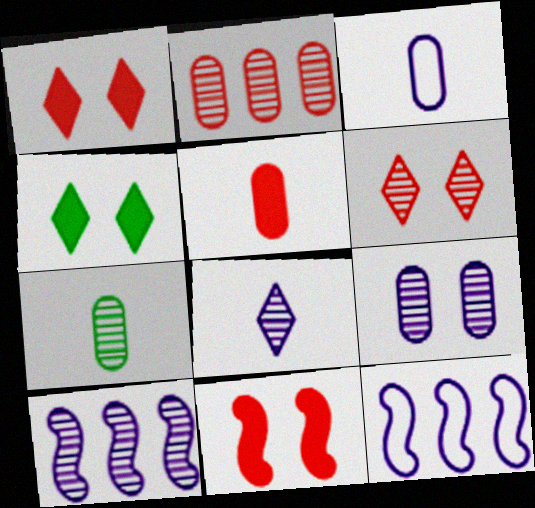[[1, 7, 12], 
[2, 7, 9], 
[3, 5, 7], 
[6, 7, 10], 
[8, 9, 10]]